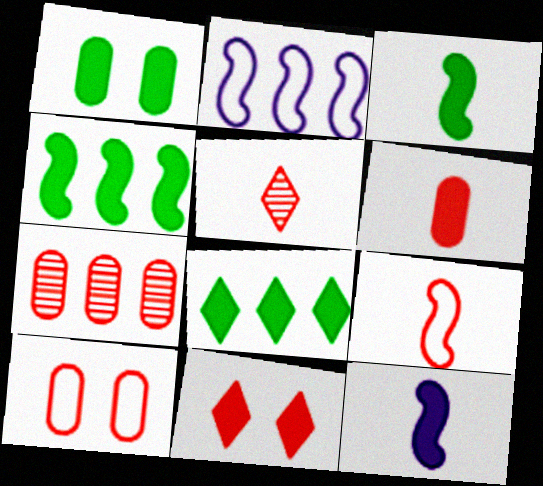[[1, 2, 5], 
[1, 3, 8], 
[2, 7, 8], 
[5, 6, 9], 
[6, 7, 10], 
[7, 9, 11]]